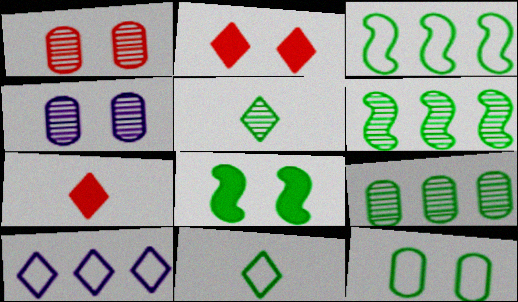[[2, 5, 10], 
[3, 4, 7], 
[3, 11, 12], 
[8, 9, 11]]